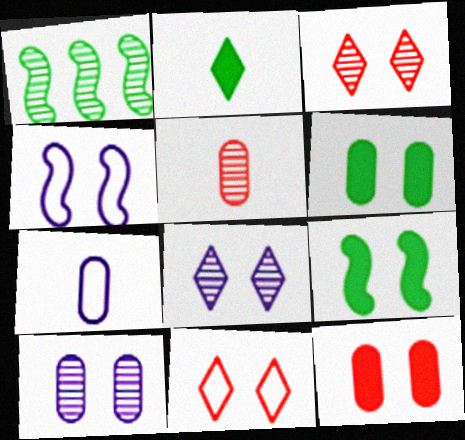[[1, 5, 8], 
[3, 4, 6], 
[9, 10, 11]]